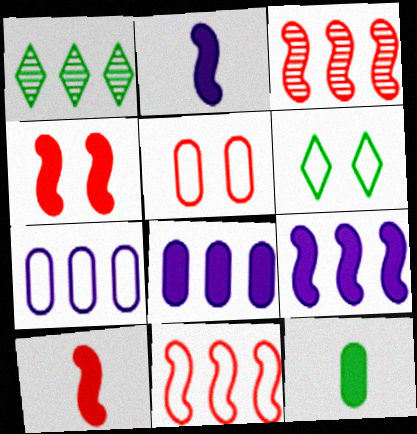[[1, 2, 5], 
[1, 8, 11]]